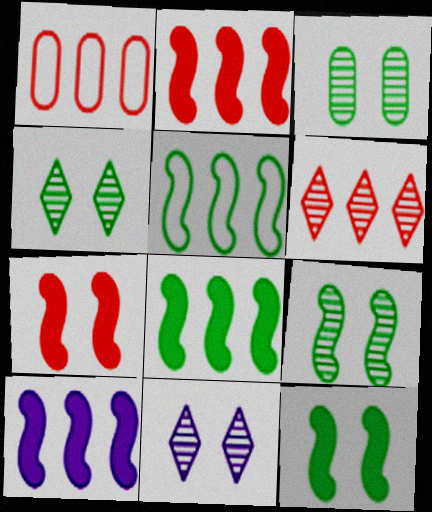[[1, 2, 6], 
[2, 8, 10], 
[3, 4, 9]]